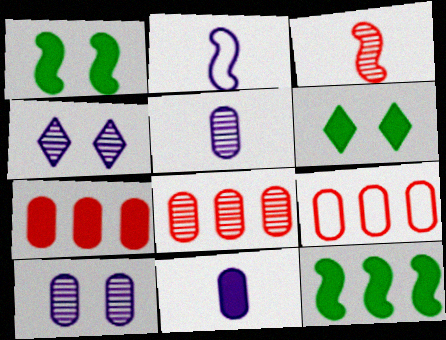[[2, 6, 8], 
[7, 8, 9]]